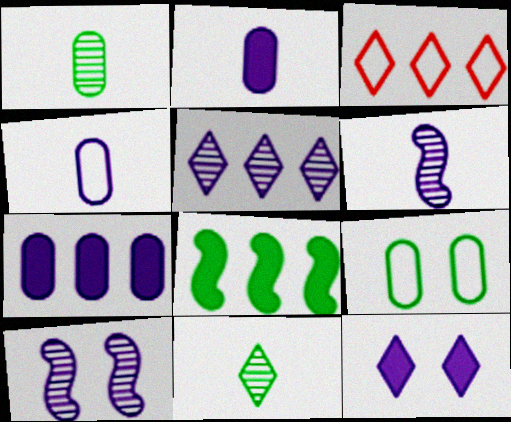[[3, 11, 12], 
[8, 9, 11]]